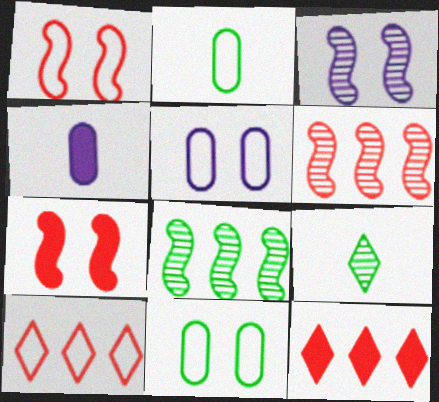[[2, 3, 12]]